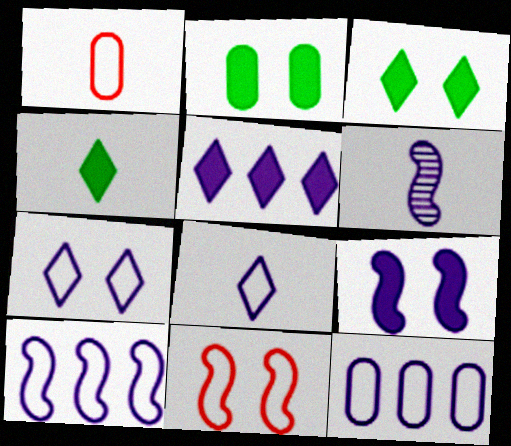[[1, 4, 6], 
[6, 9, 10]]